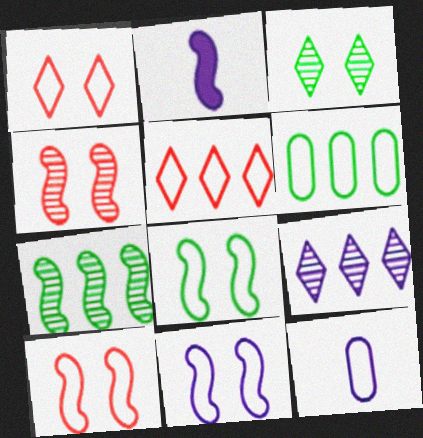[[2, 7, 10], 
[5, 8, 12], 
[8, 10, 11]]